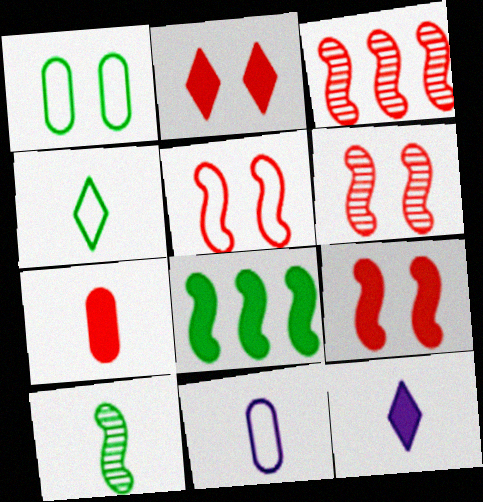[[1, 3, 12], 
[5, 6, 9]]